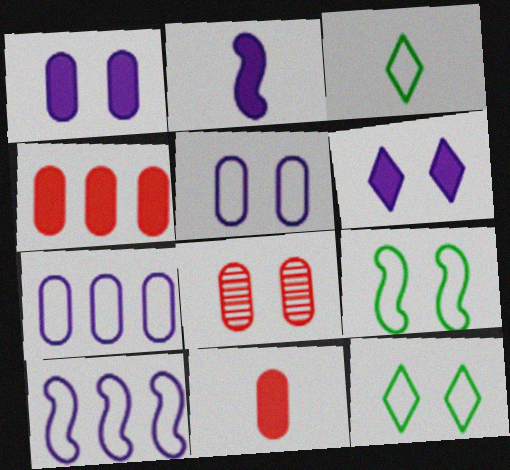[[6, 8, 9]]